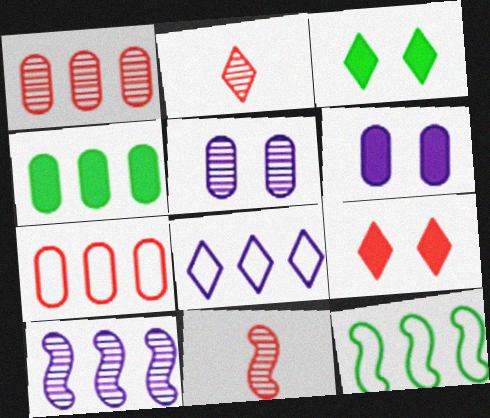[[2, 3, 8], 
[2, 6, 12], 
[7, 8, 12], 
[7, 9, 11]]